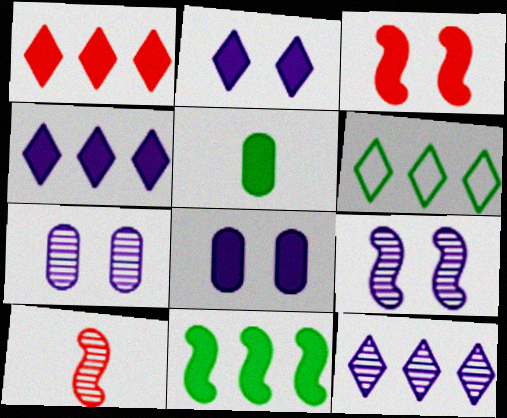[[1, 6, 12], 
[3, 4, 5], 
[6, 8, 10]]